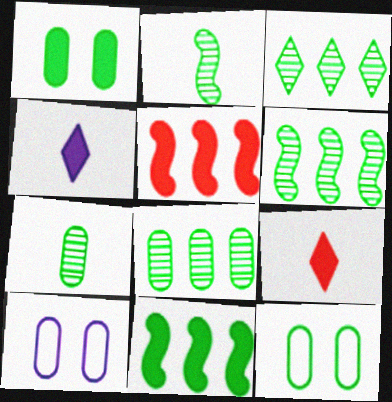[[1, 4, 5], 
[3, 6, 8], 
[6, 9, 10]]